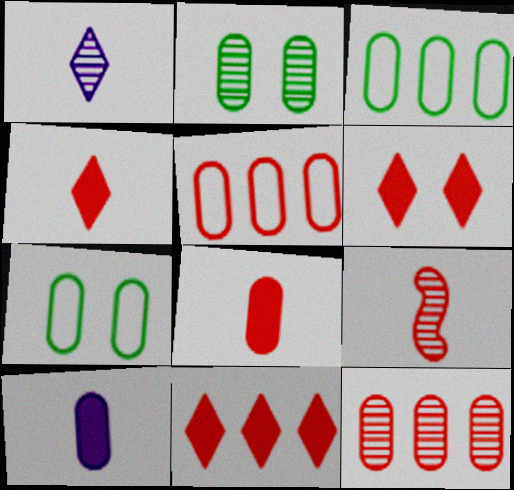[[2, 5, 10], 
[4, 6, 11], 
[5, 6, 9], 
[7, 10, 12]]